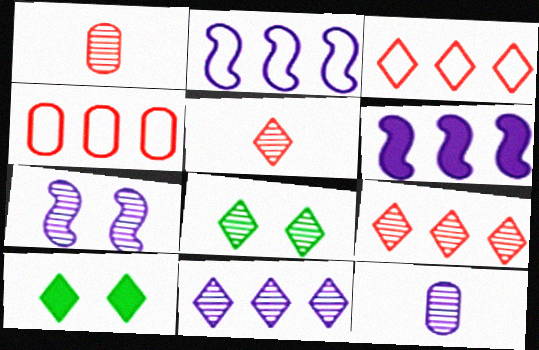[[1, 2, 10], 
[5, 8, 11], 
[7, 11, 12]]